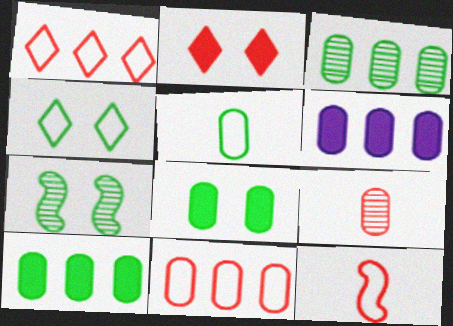[[3, 5, 8], 
[3, 6, 11], 
[4, 7, 8]]